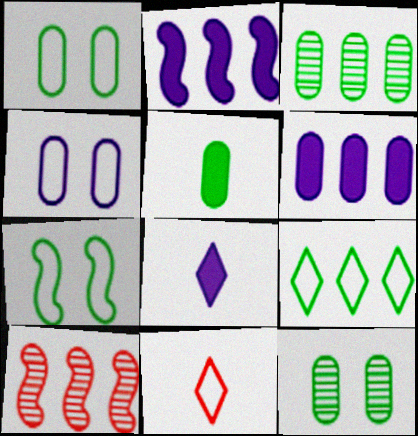[[1, 3, 5], 
[1, 8, 10], 
[2, 11, 12], 
[6, 9, 10]]